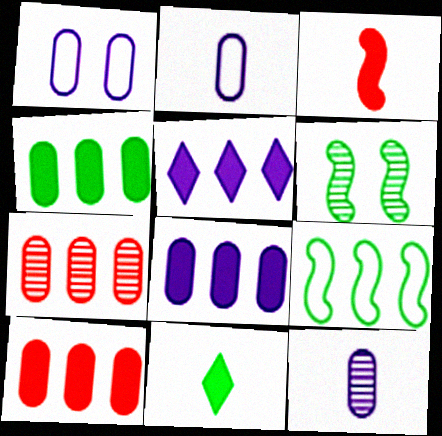[[1, 8, 12], 
[4, 8, 10], 
[5, 7, 9]]